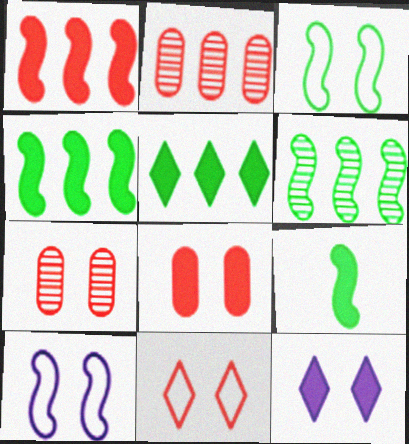[[3, 6, 9], 
[3, 7, 12]]